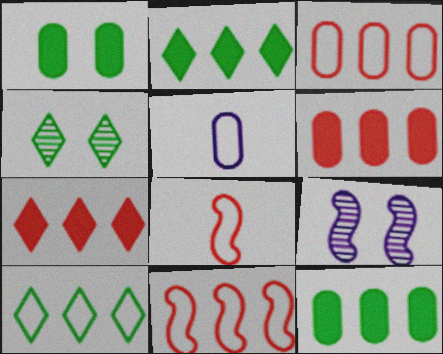[]